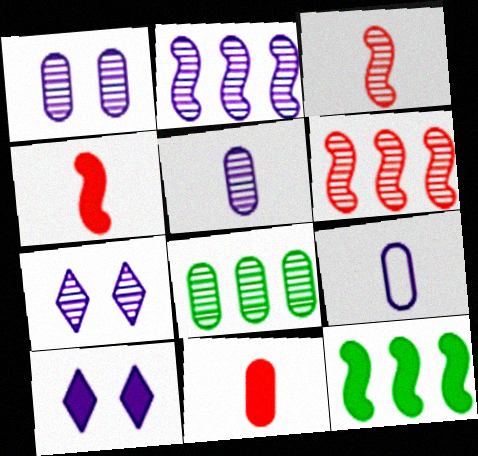[[2, 5, 7], 
[2, 9, 10], 
[3, 7, 8], 
[10, 11, 12]]